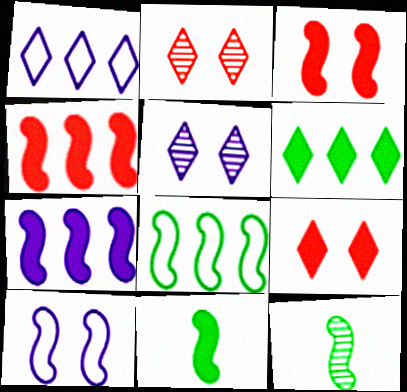[[3, 7, 11], 
[4, 10, 12]]